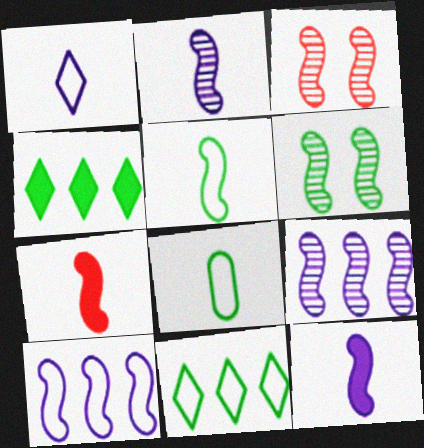[[2, 5, 7], 
[4, 6, 8], 
[6, 7, 10]]